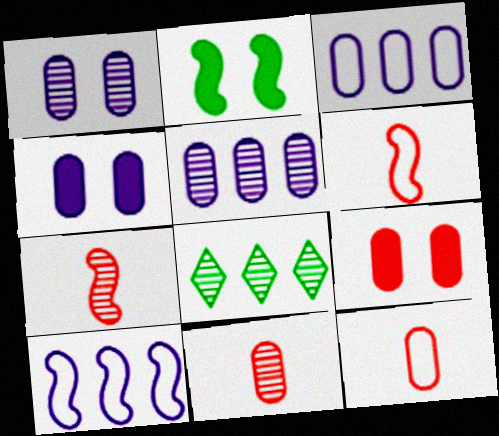[[1, 7, 8], 
[2, 7, 10], 
[4, 6, 8]]